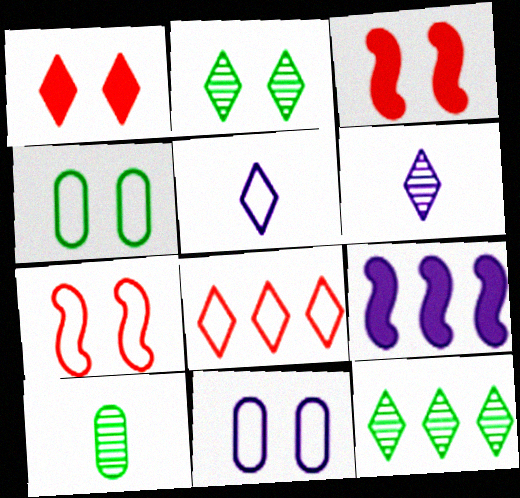[[1, 5, 12], 
[2, 3, 11], 
[6, 9, 11]]